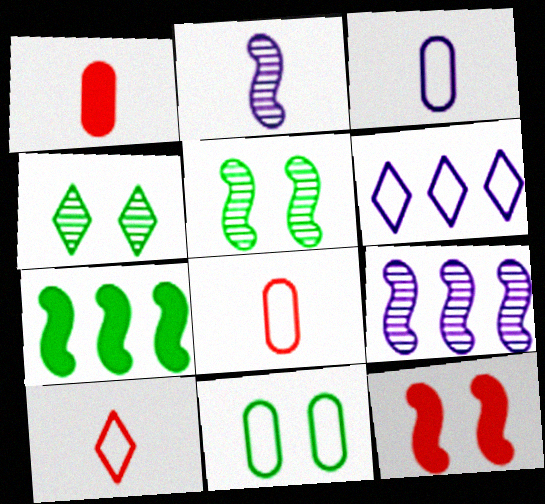[[1, 5, 6]]